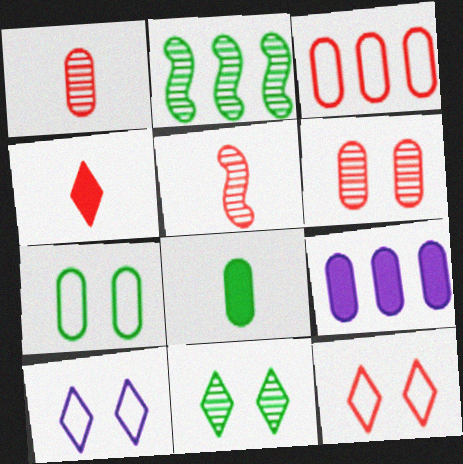[[1, 7, 9]]